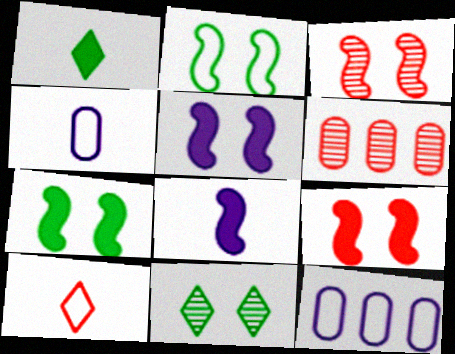[[1, 3, 12], 
[2, 3, 5], 
[2, 10, 12], 
[5, 7, 9], 
[6, 9, 10]]